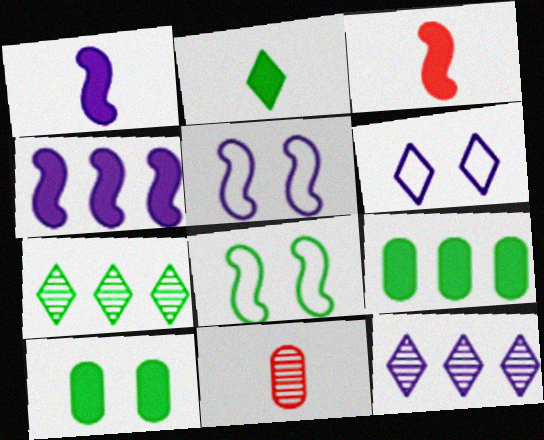[]